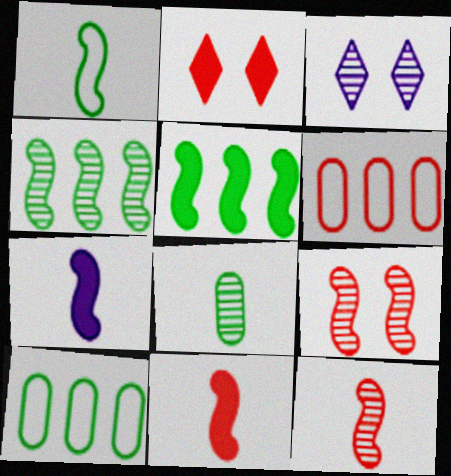[[1, 7, 12], 
[2, 6, 12], 
[3, 10, 11]]